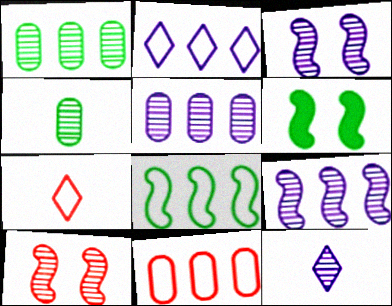[[1, 10, 12], 
[2, 8, 11], 
[3, 5, 12], 
[5, 6, 7], 
[6, 11, 12]]